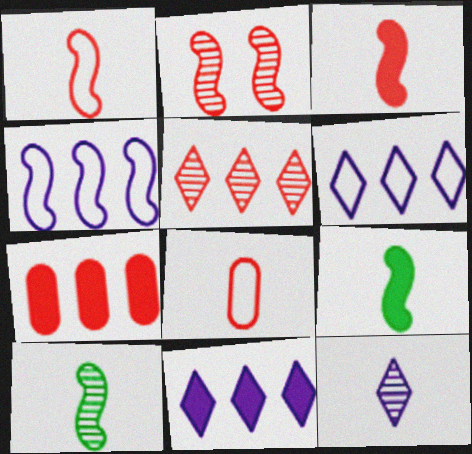[[2, 4, 9], 
[8, 9, 12]]